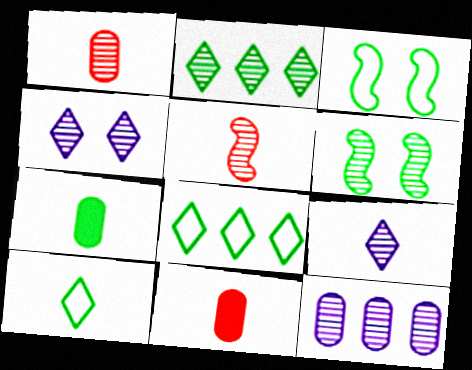[[2, 3, 7], 
[6, 7, 8]]